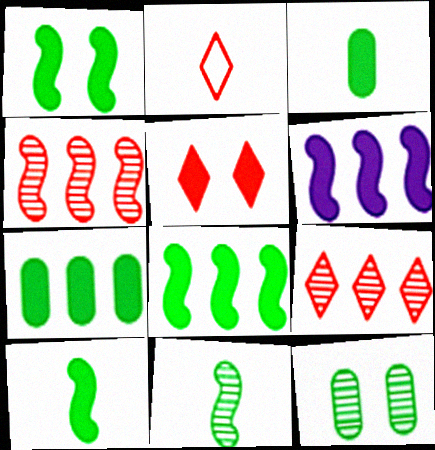[[1, 8, 10], 
[2, 5, 9], 
[2, 6, 12], 
[3, 5, 6]]